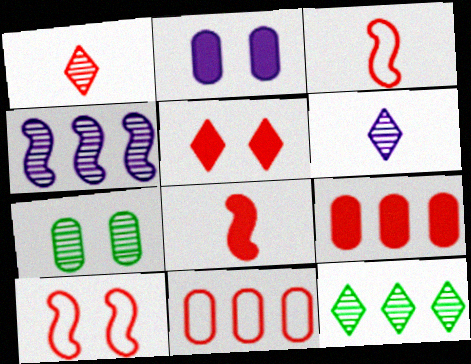[[1, 4, 7], 
[1, 9, 10], 
[2, 3, 12], 
[5, 8, 9]]